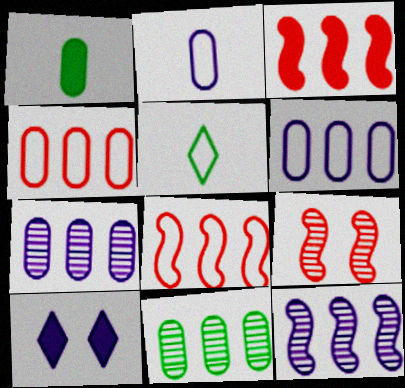[[1, 3, 10], 
[2, 10, 12]]